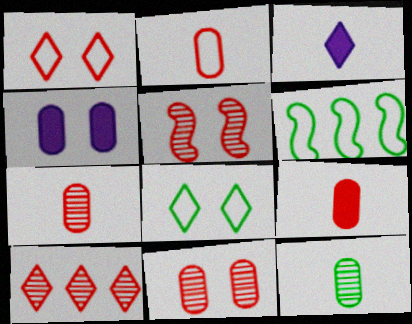[[2, 7, 9], 
[3, 6, 11], 
[3, 8, 10], 
[4, 5, 8], 
[5, 7, 10]]